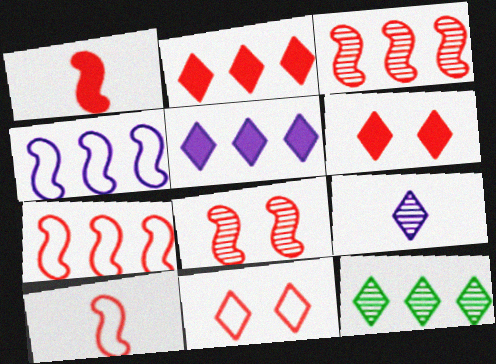[[1, 7, 8]]